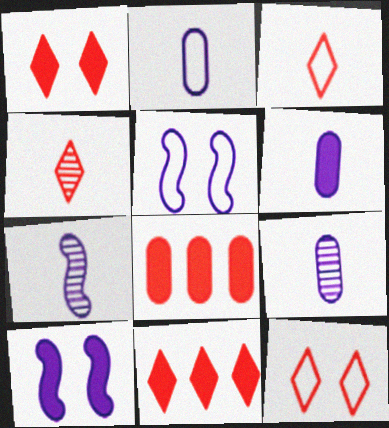[[2, 6, 9], 
[4, 11, 12]]